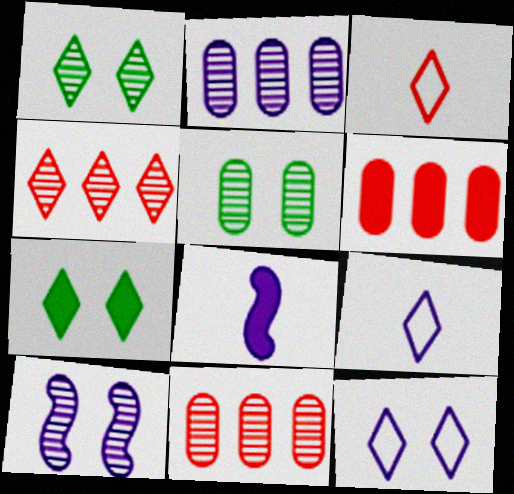[[2, 8, 12], 
[4, 7, 9], 
[6, 7, 8]]